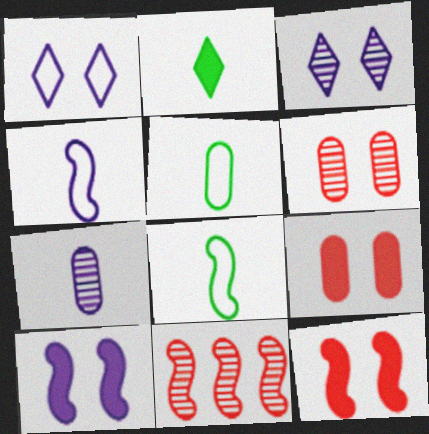[[8, 10, 11]]